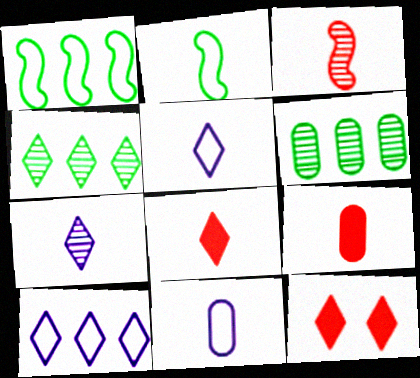[[2, 7, 9], 
[4, 5, 12]]